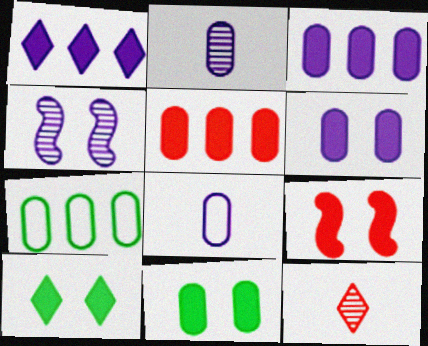[[1, 4, 8], 
[6, 9, 10]]